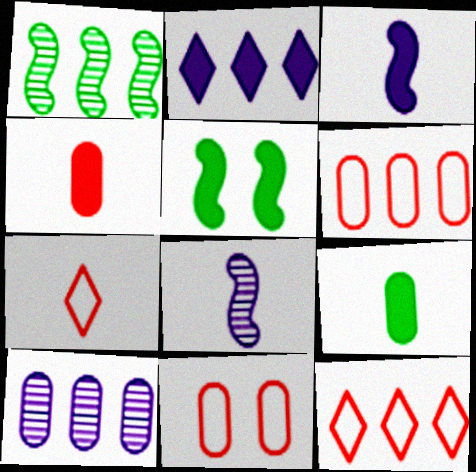[[1, 2, 6], 
[2, 4, 5], 
[5, 7, 10], 
[7, 8, 9], 
[9, 10, 11]]